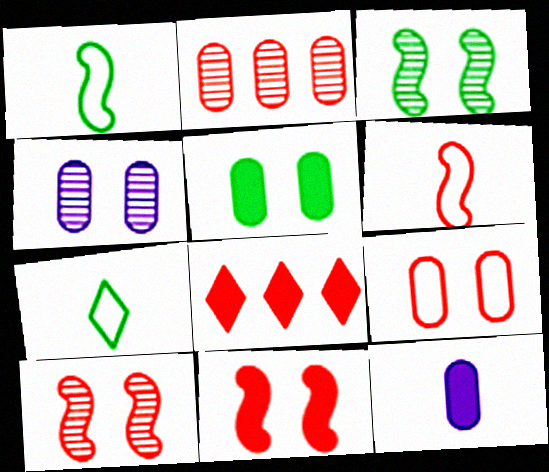[[1, 4, 8], 
[4, 5, 9]]